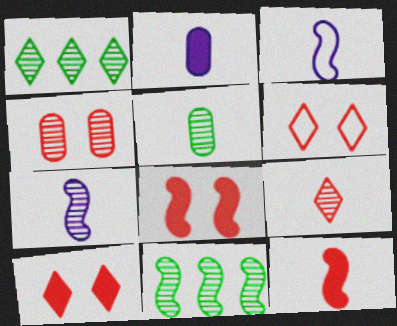[[1, 4, 7], 
[2, 6, 11], 
[3, 8, 11], 
[4, 6, 8], 
[5, 7, 9]]